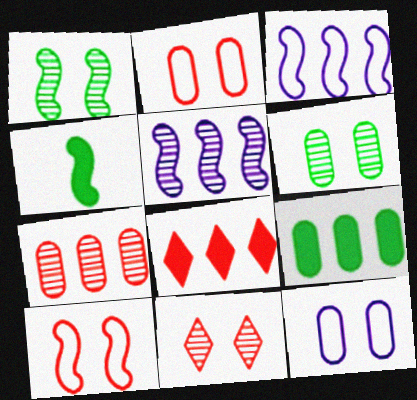[[4, 5, 10]]